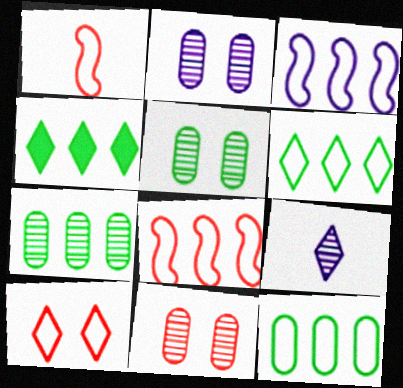[[1, 2, 4], 
[2, 5, 11], 
[4, 9, 10]]